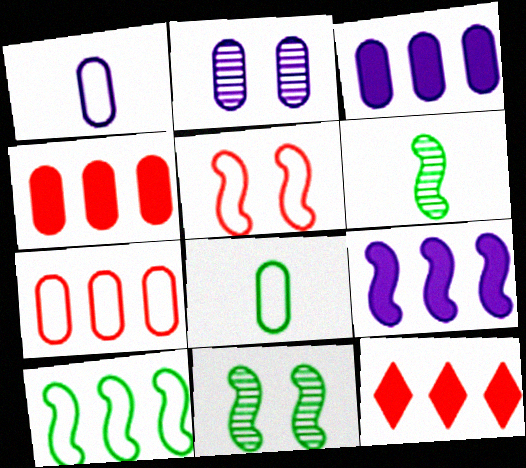[[1, 2, 3], 
[1, 11, 12], 
[2, 4, 8], 
[5, 6, 9]]